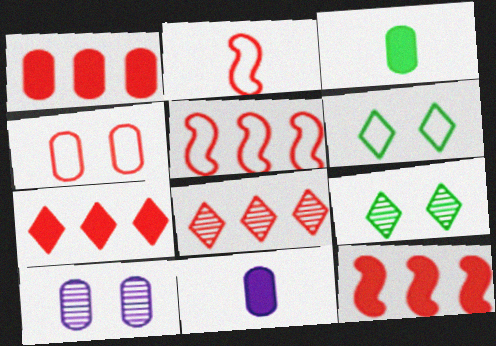[[1, 5, 8], 
[1, 7, 12], 
[5, 9, 11]]